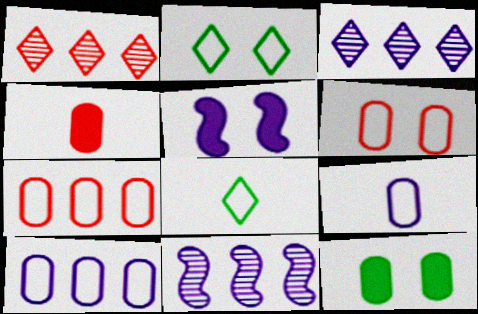[[2, 4, 11], 
[3, 5, 9]]